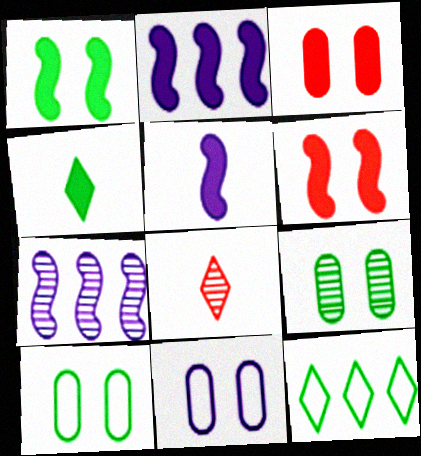[[2, 3, 4], 
[2, 8, 10], 
[3, 9, 11], 
[7, 8, 9]]